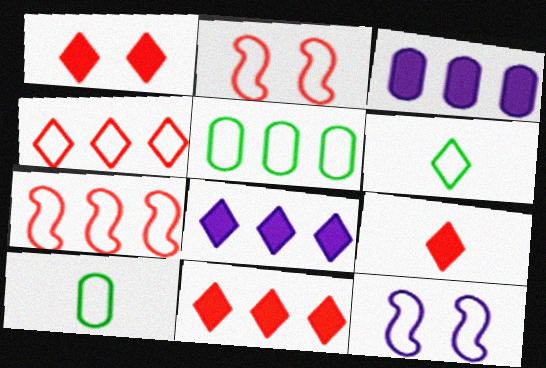[[1, 9, 11], 
[4, 10, 12]]